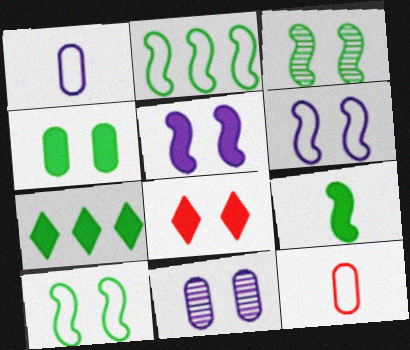[[2, 3, 9], 
[4, 5, 8], 
[4, 7, 9], 
[8, 10, 11]]